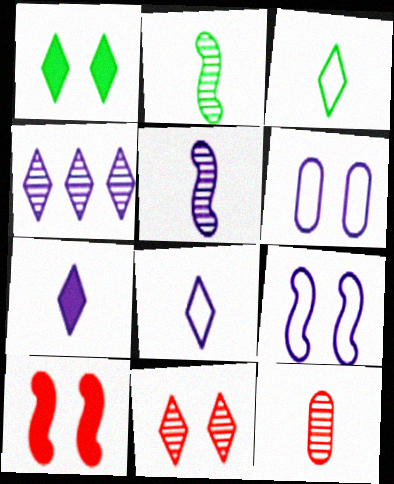[]